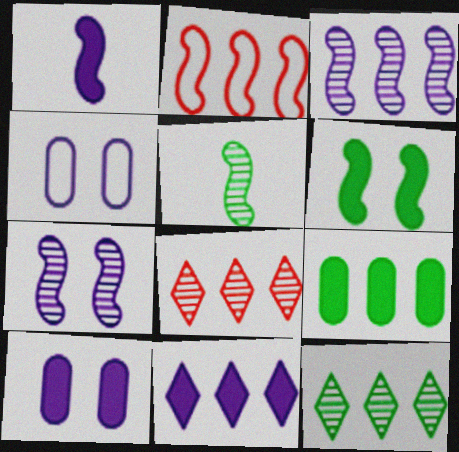[[1, 10, 11]]